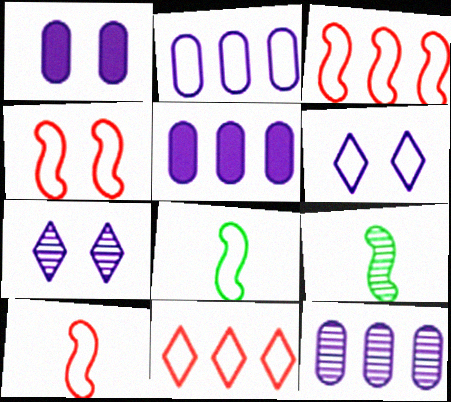[[1, 9, 11], 
[2, 5, 12], 
[3, 4, 10]]